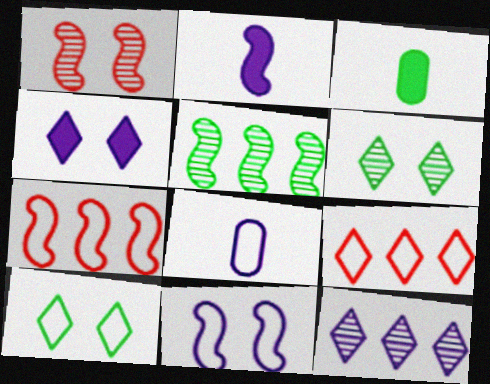[[3, 5, 10], 
[7, 8, 10]]